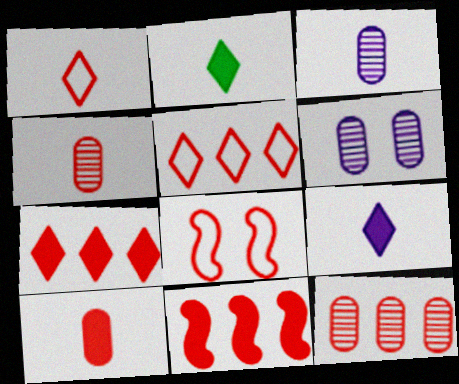[[4, 7, 8], 
[5, 11, 12]]